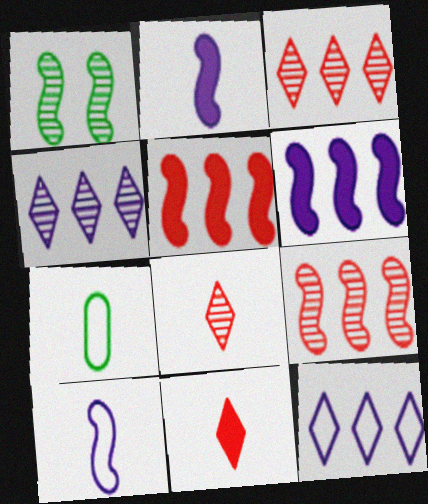[[1, 5, 10], 
[2, 7, 8]]